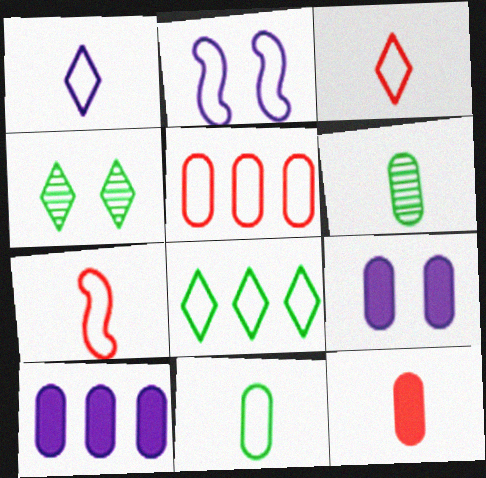[[1, 7, 11], 
[4, 7, 10], 
[5, 6, 9]]